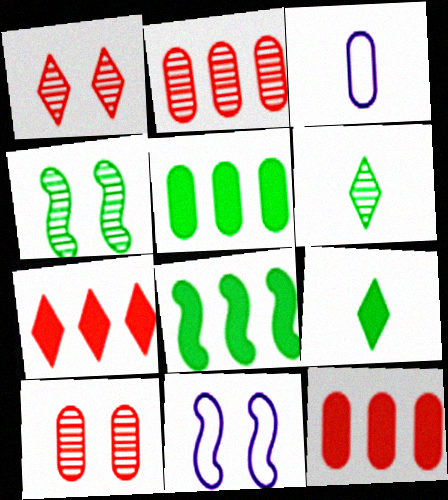[[1, 3, 8], 
[2, 9, 11], 
[3, 4, 7], 
[3, 5, 10], 
[6, 11, 12]]